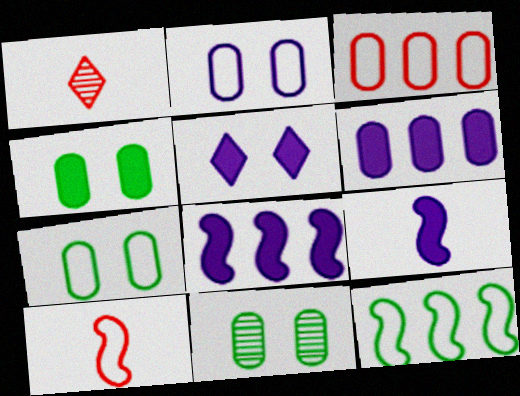[[1, 7, 8], 
[4, 7, 11], 
[5, 6, 9]]